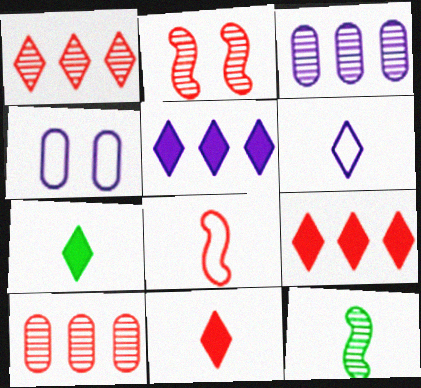[[4, 9, 12]]